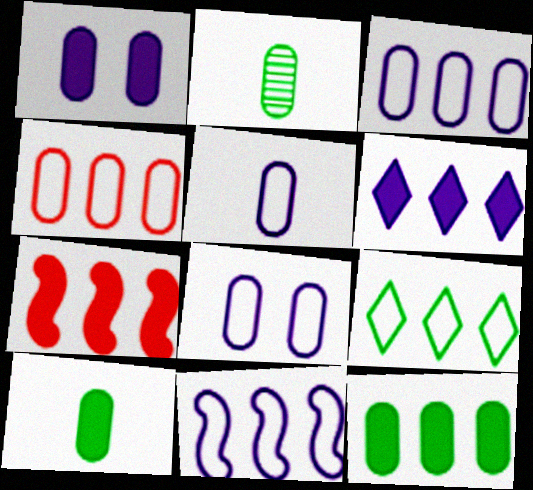[[1, 2, 4], 
[3, 5, 8], 
[4, 9, 11], 
[6, 7, 12]]